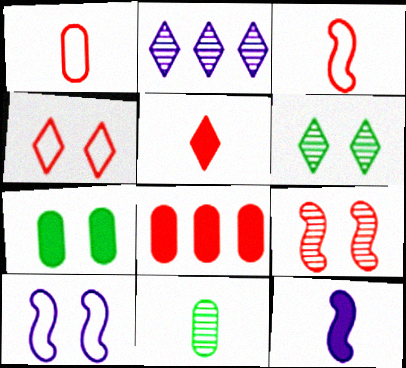[[2, 3, 7], 
[2, 9, 11]]